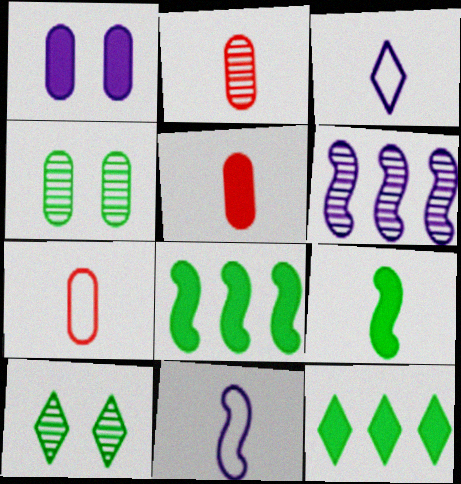[[1, 3, 6], 
[2, 3, 9], 
[2, 5, 7], 
[2, 6, 10]]